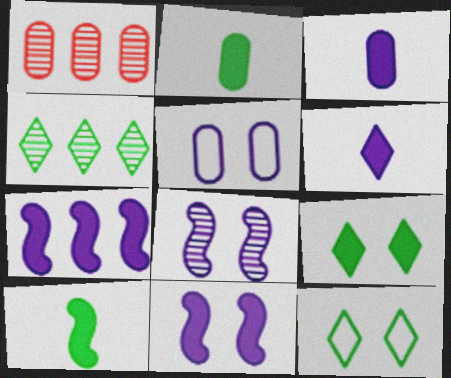[[1, 2, 5]]